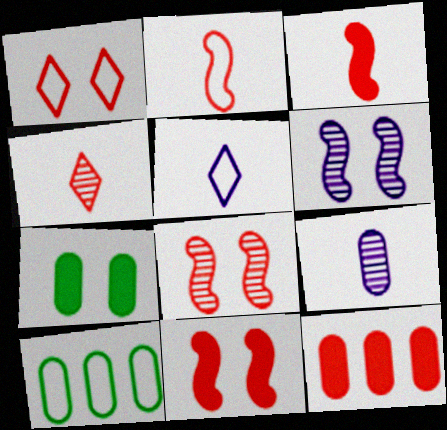[[1, 6, 7]]